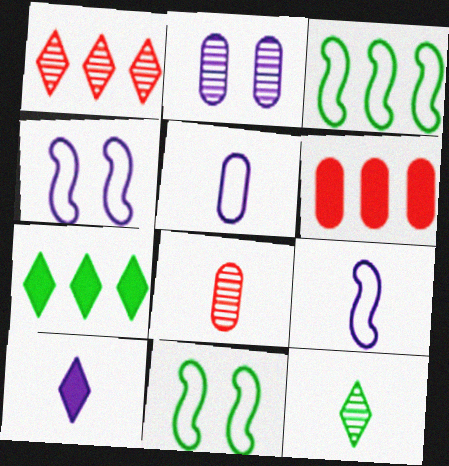[[4, 6, 12], 
[4, 7, 8]]